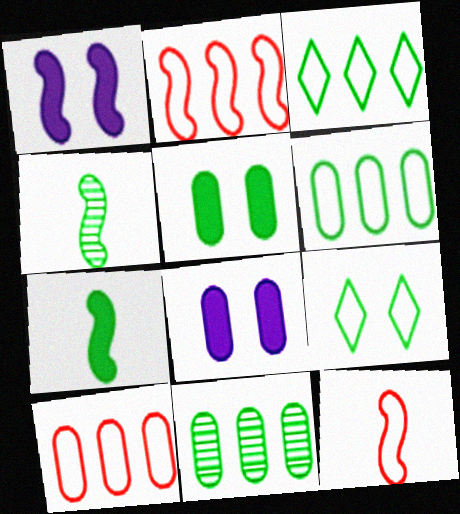[[1, 2, 4], 
[3, 4, 5], 
[7, 9, 11]]